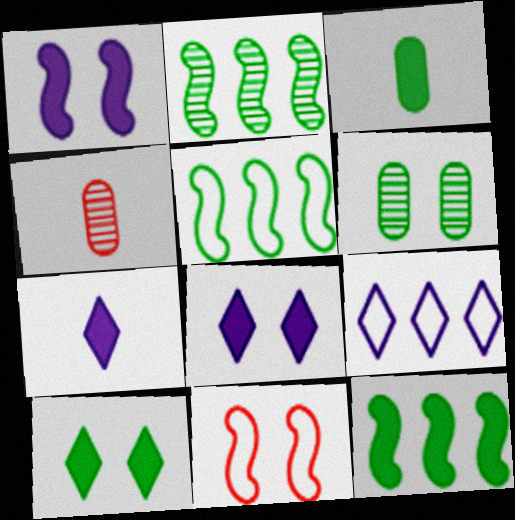[[2, 5, 12], 
[3, 10, 12], 
[4, 5, 8], 
[6, 8, 11]]